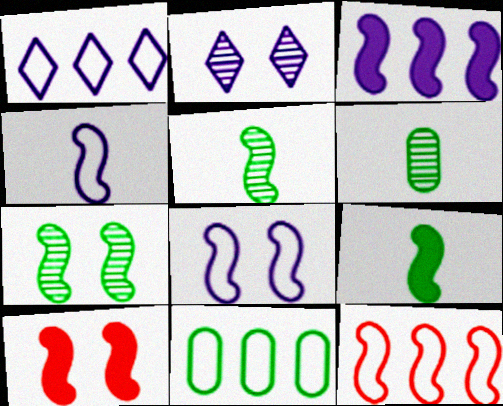[[1, 6, 10], 
[1, 11, 12], 
[3, 9, 10], 
[7, 8, 10]]